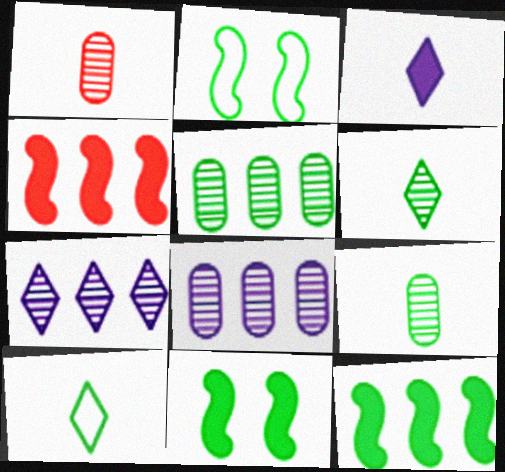[[5, 10, 11]]